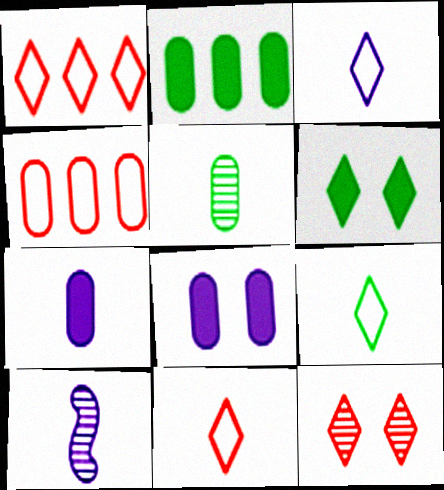[[3, 7, 10], 
[3, 9, 11], 
[4, 5, 8], 
[4, 6, 10]]